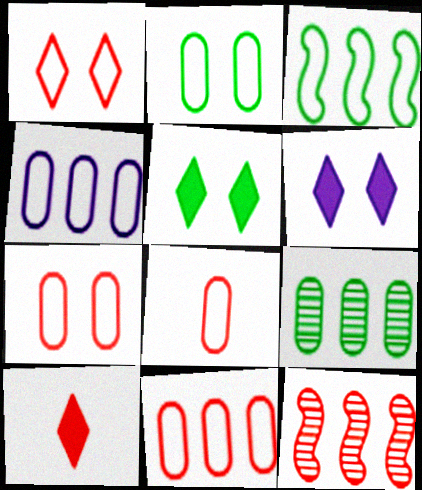[[2, 4, 8], 
[7, 8, 11], 
[7, 10, 12]]